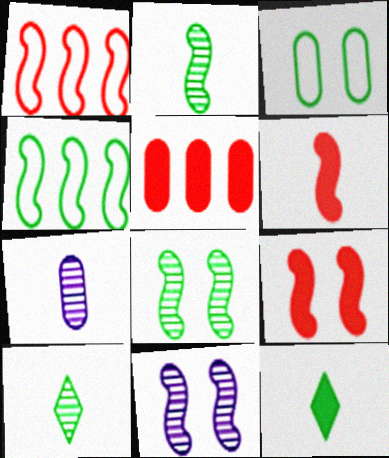[[3, 5, 7], 
[4, 6, 11]]